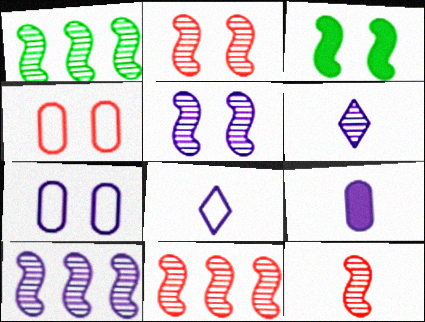[[1, 5, 12], 
[1, 10, 11], 
[2, 11, 12]]